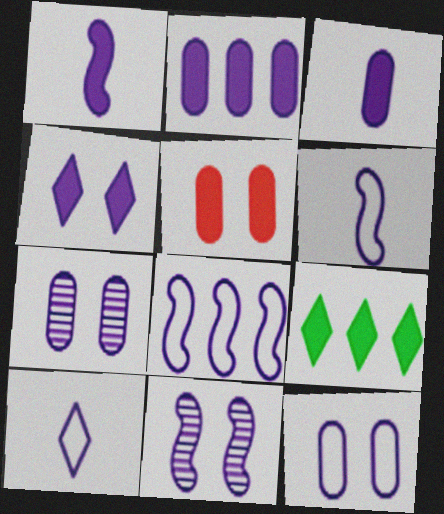[[1, 2, 4], 
[1, 5, 9], 
[1, 8, 11], 
[2, 10, 11], 
[4, 11, 12], 
[8, 10, 12]]